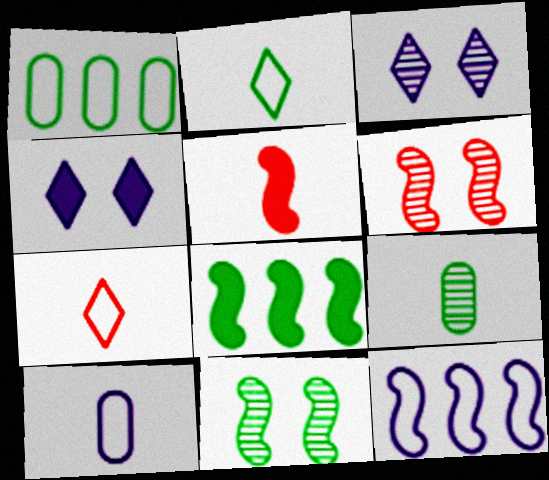[[1, 3, 5], 
[5, 11, 12]]